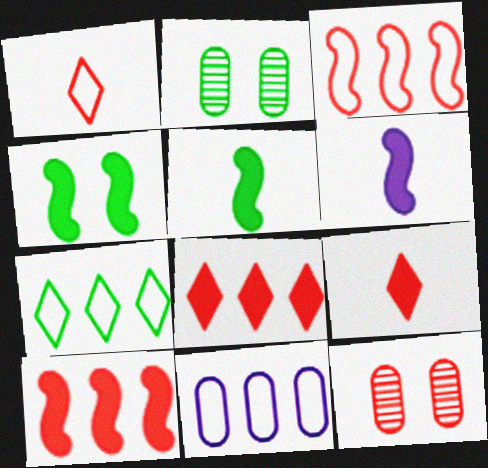[[1, 10, 12], 
[2, 5, 7], 
[3, 7, 11], 
[3, 9, 12], 
[4, 6, 10], 
[6, 7, 12]]